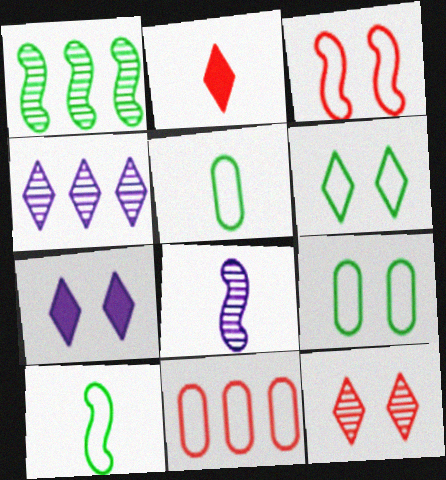[[2, 4, 6], 
[2, 5, 8], 
[6, 7, 12]]